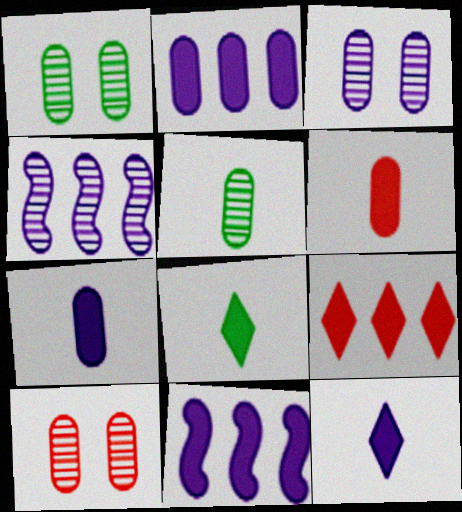[[1, 3, 10]]